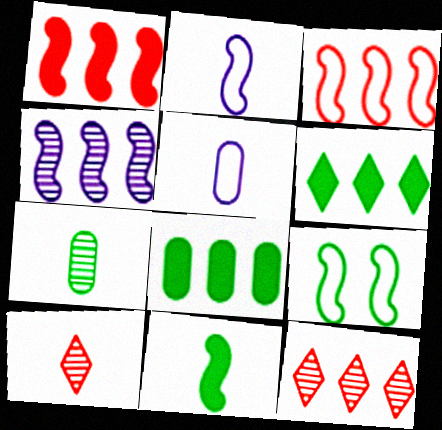[[2, 3, 9], 
[5, 10, 11], 
[6, 7, 9]]